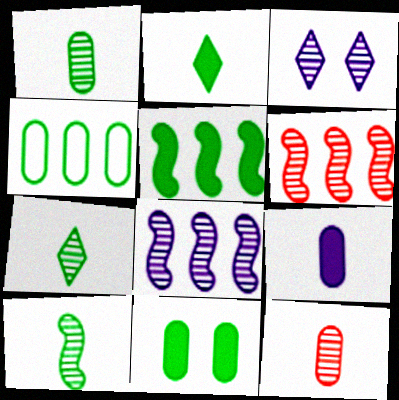[[1, 3, 6], 
[1, 4, 11], 
[1, 7, 10], 
[2, 5, 11]]